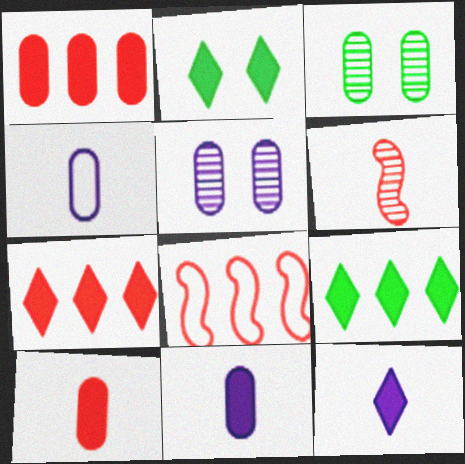[[1, 3, 4], 
[2, 7, 12], 
[3, 8, 12]]